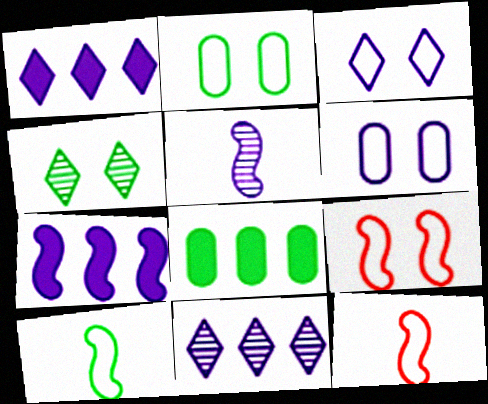[[1, 5, 6], 
[2, 3, 9], 
[4, 8, 10]]